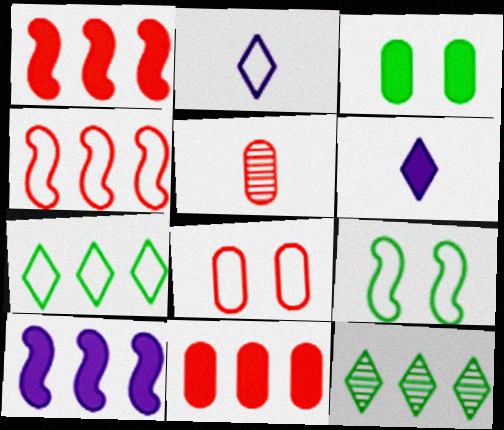[[1, 3, 6], 
[5, 8, 11]]